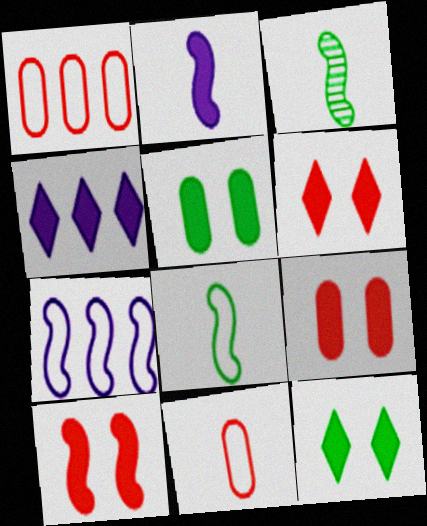[[3, 7, 10], 
[6, 9, 10]]